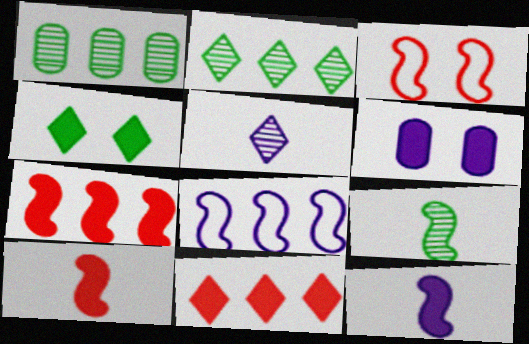[[1, 8, 11], 
[5, 6, 8]]